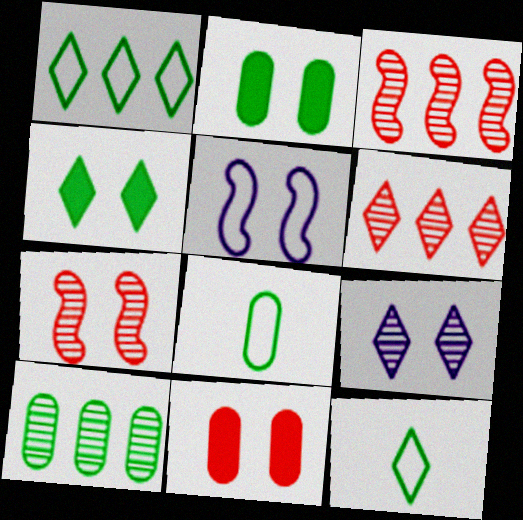[[2, 8, 10]]